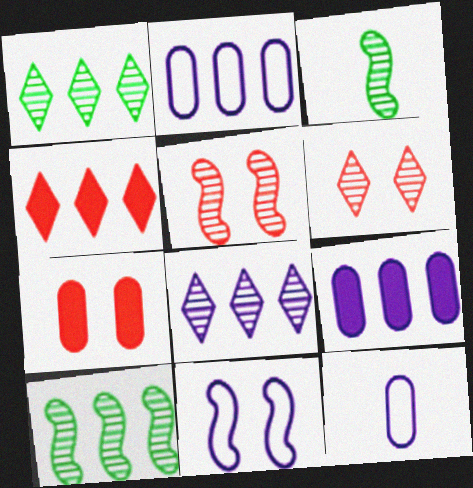[[2, 4, 10]]